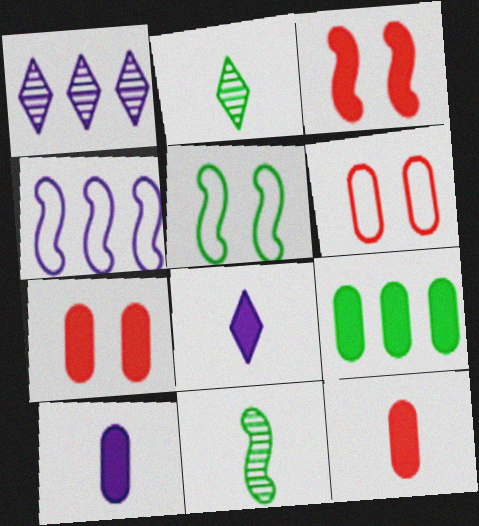[[1, 5, 12], 
[2, 4, 7], 
[2, 5, 9], 
[3, 4, 11], 
[3, 8, 9], 
[7, 9, 10]]